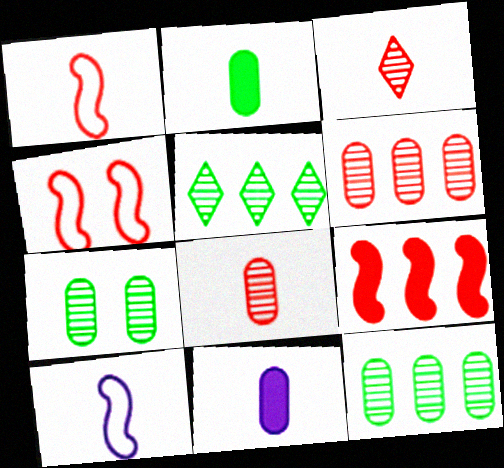[[2, 3, 10], 
[4, 5, 11]]